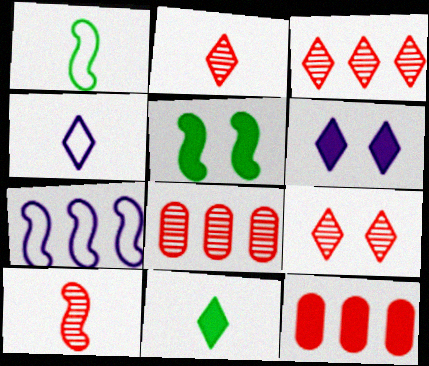[[1, 6, 8], 
[2, 3, 9], 
[2, 4, 11], 
[4, 5, 8], 
[5, 7, 10], 
[8, 9, 10]]